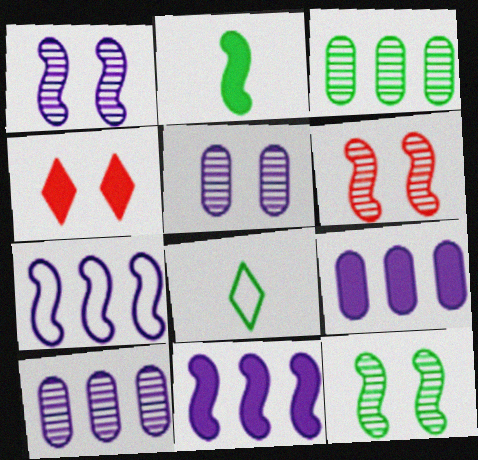[[1, 6, 12], 
[2, 4, 9], 
[2, 6, 7], 
[6, 8, 9]]